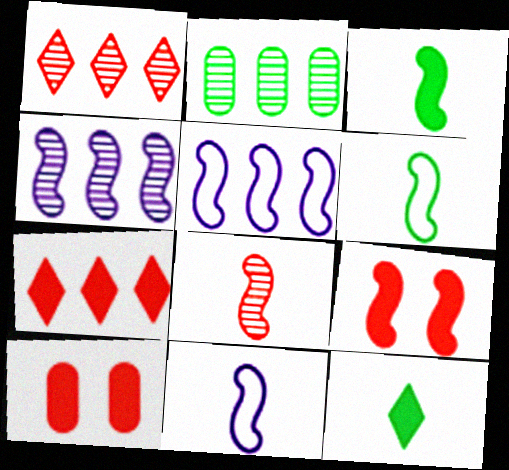[[1, 2, 4], 
[2, 5, 7], 
[3, 8, 11], 
[4, 6, 9]]